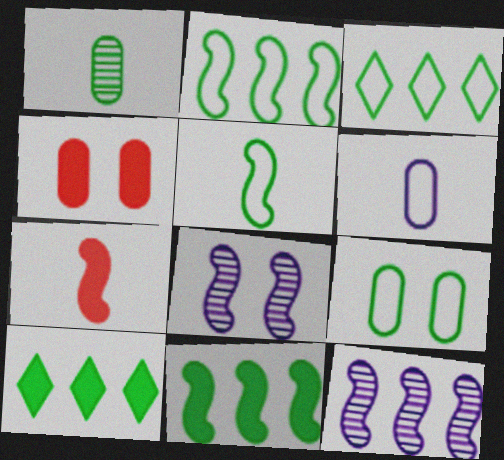[[2, 7, 8], 
[3, 5, 9]]